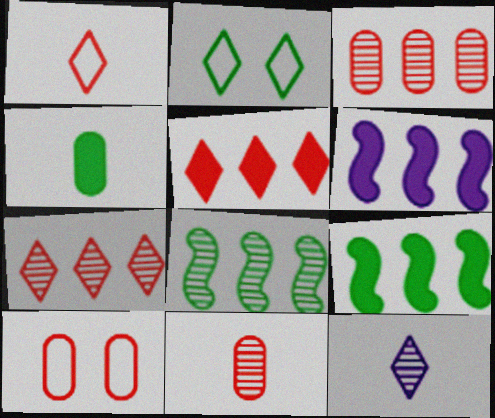[[2, 4, 8], 
[2, 5, 12], 
[2, 6, 11], 
[9, 10, 12]]